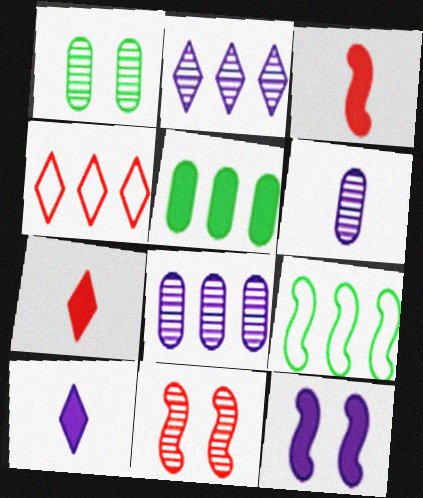[[5, 7, 12]]